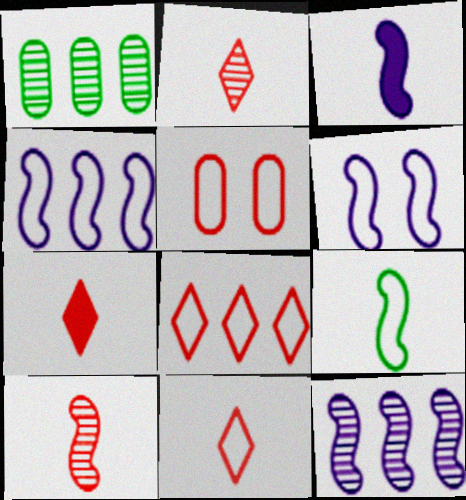[[1, 6, 7], 
[2, 7, 11], 
[3, 6, 12], 
[3, 9, 10]]